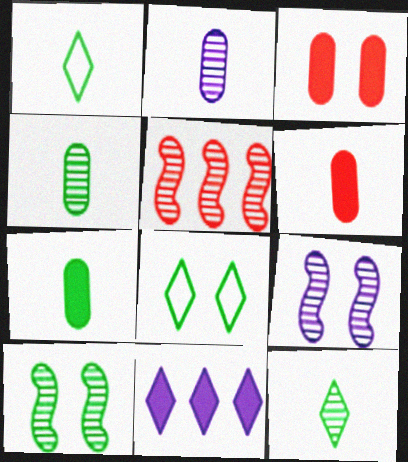[[3, 8, 9]]